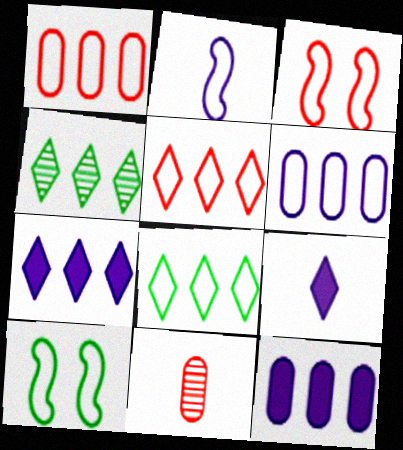[[4, 5, 7], 
[7, 10, 11]]